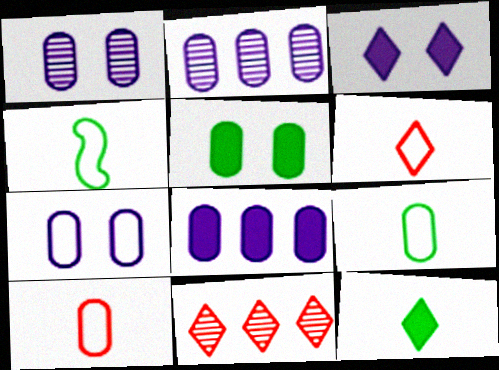[[2, 5, 10]]